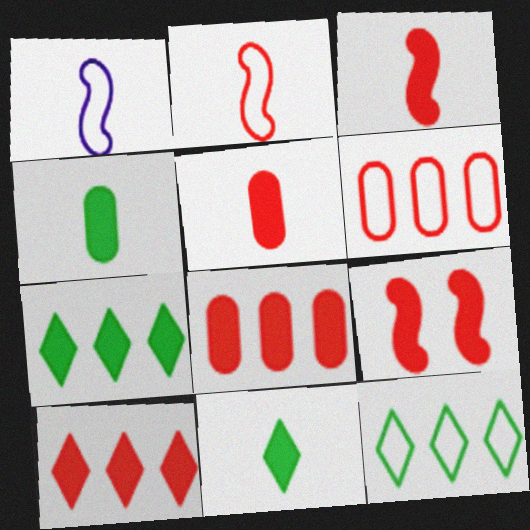[[5, 9, 10]]